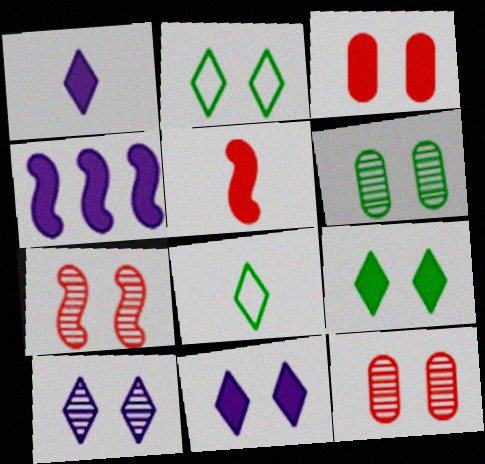[[4, 8, 12], 
[6, 7, 10]]